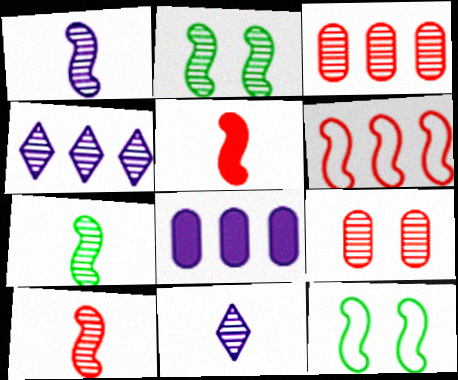[[1, 7, 10], 
[2, 3, 11], 
[4, 7, 9]]